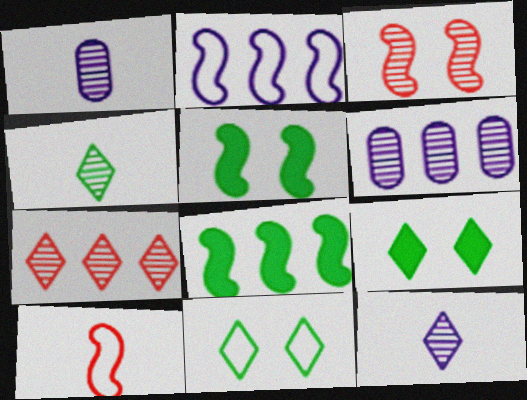[[3, 4, 6], 
[6, 9, 10]]